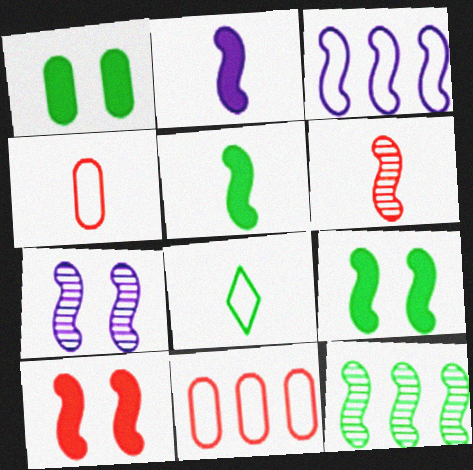[[1, 8, 12], 
[2, 3, 7], 
[3, 6, 9], 
[6, 7, 12]]